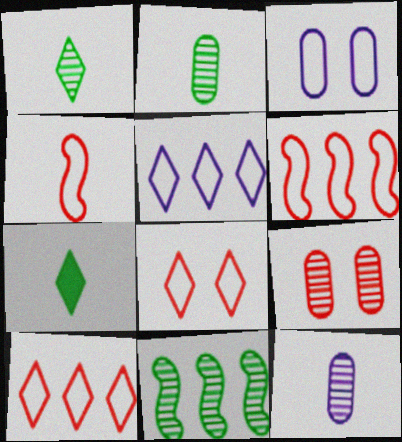[[4, 7, 12]]